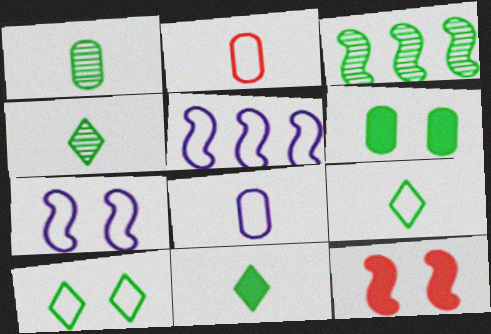[[2, 5, 10], 
[3, 6, 9], 
[4, 9, 11]]